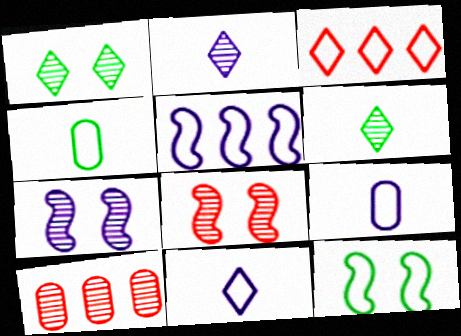[[3, 9, 12], 
[6, 7, 10]]